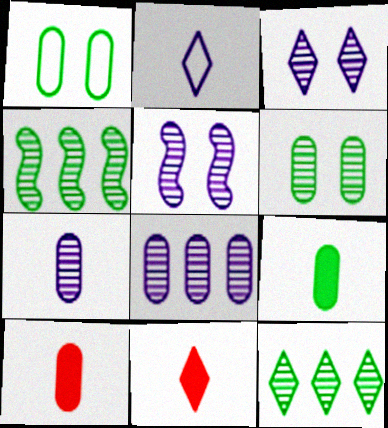[[1, 8, 10]]